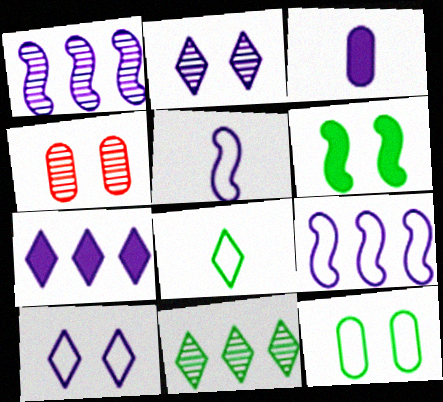[[1, 3, 10], 
[2, 3, 9], 
[4, 6, 10]]